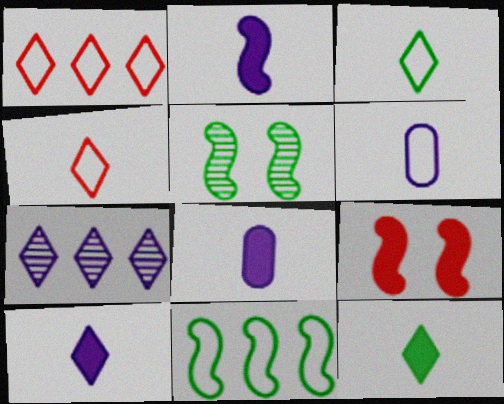[[1, 5, 8], 
[2, 8, 10]]